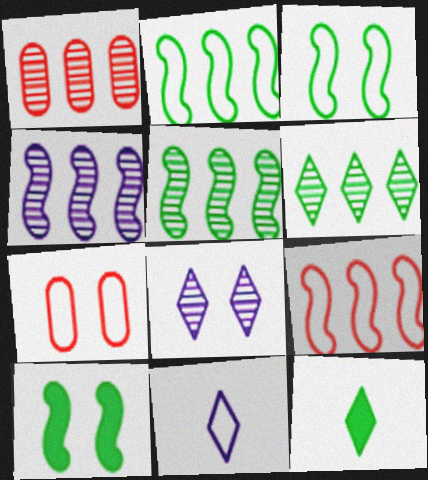[[1, 4, 6], 
[1, 10, 11], 
[2, 7, 11], 
[4, 7, 12], 
[7, 8, 10]]